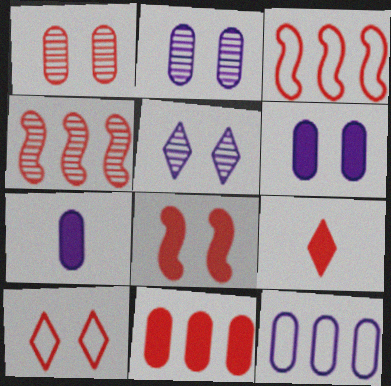[[1, 3, 9], 
[1, 8, 10], 
[2, 7, 12], 
[8, 9, 11]]